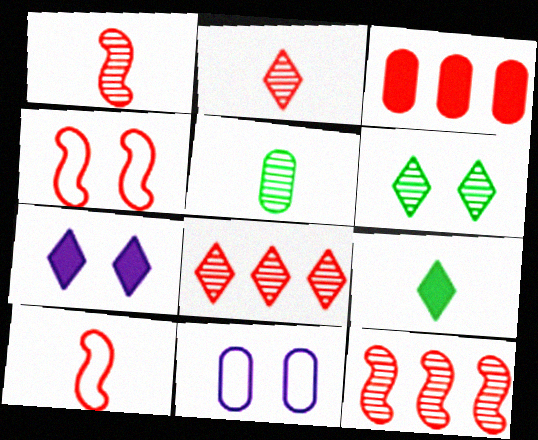[[2, 3, 4], 
[3, 5, 11], 
[9, 11, 12]]